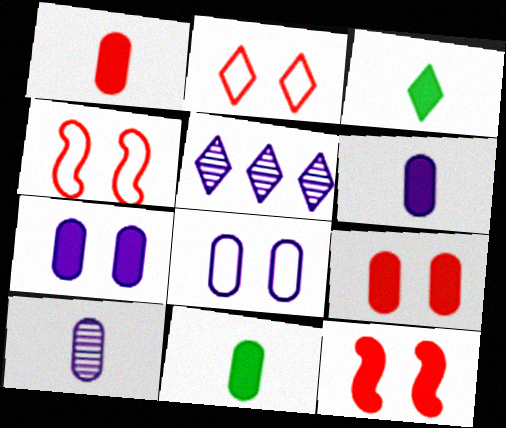[[1, 6, 11], 
[2, 3, 5], 
[4, 5, 11]]